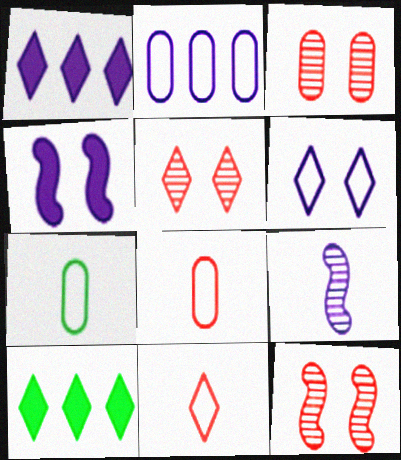[[1, 7, 12], 
[3, 5, 12]]